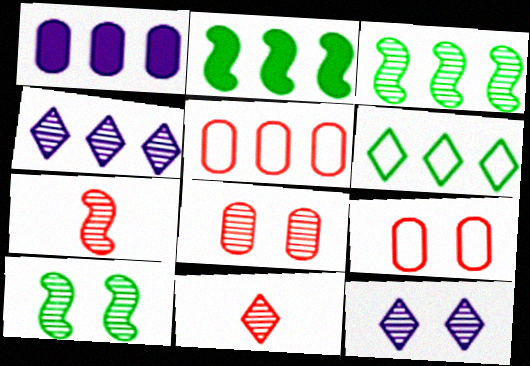[[2, 4, 5], 
[8, 10, 12]]